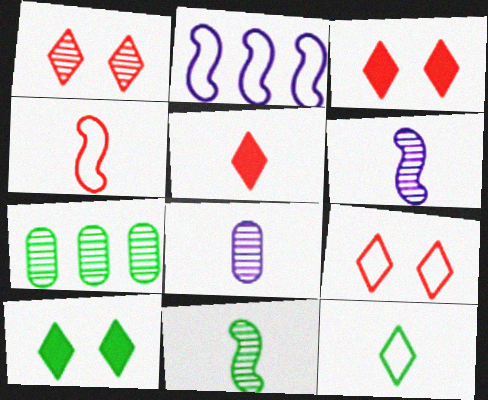[[1, 3, 9], 
[1, 6, 7]]